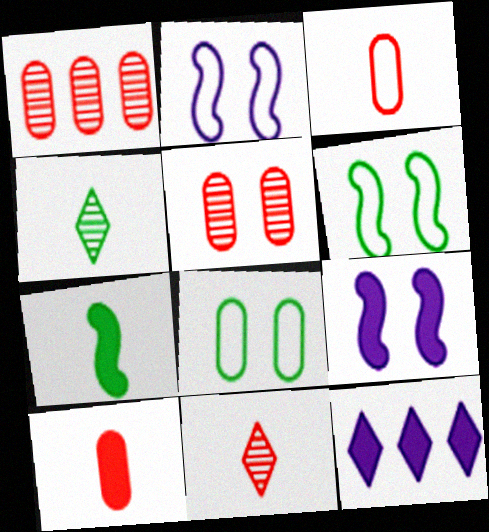[]